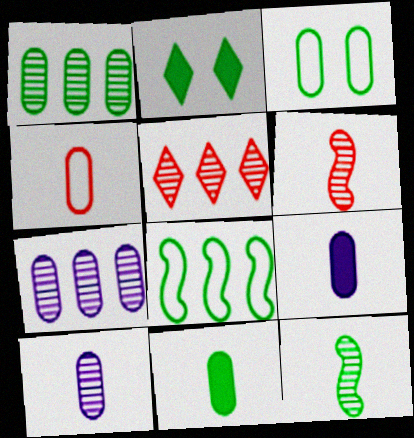[[1, 3, 11], 
[4, 10, 11]]